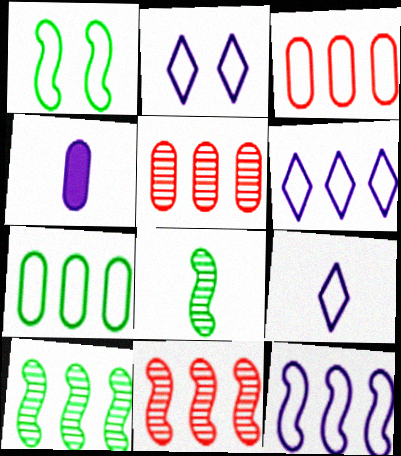[[1, 3, 9], 
[2, 6, 9]]